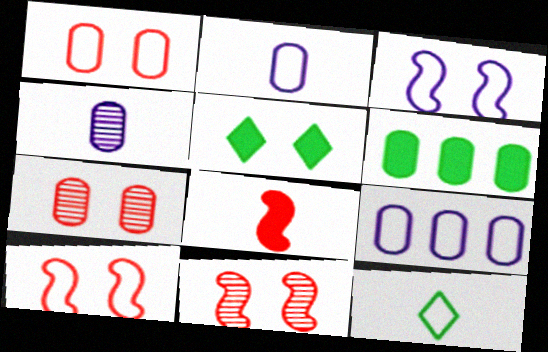[[1, 4, 6], 
[2, 6, 7], 
[3, 5, 7], 
[4, 8, 12], 
[9, 10, 12]]